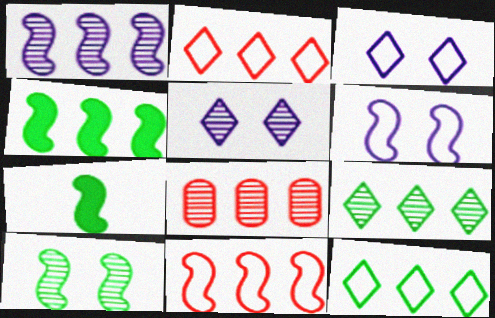[[1, 4, 11], 
[1, 8, 9], 
[3, 7, 8]]